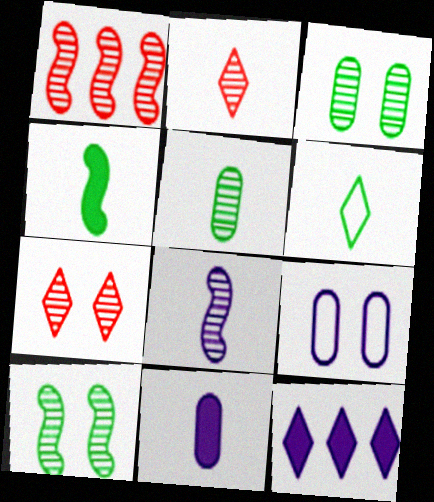[[1, 8, 10], 
[2, 5, 8], 
[4, 5, 6], 
[6, 7, 12], 
[8, 9, 12]]